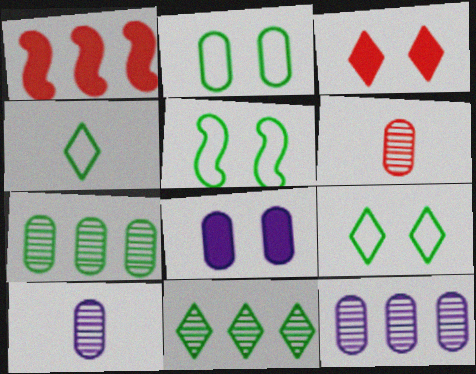[[1, 9, 10], 
[2, 5, 9]]